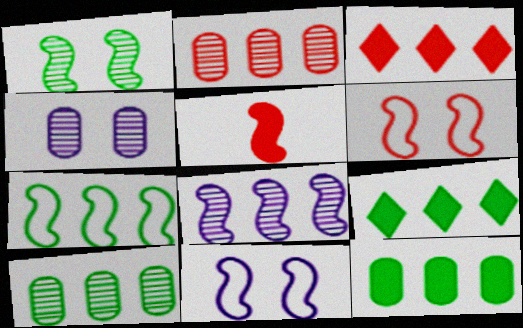[[7, 9, 10]]